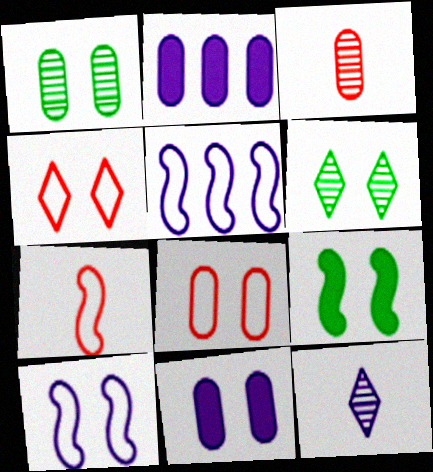[[1, 8, 11], 
[2, 6, 7], 
[2, 10, 12], 
[5, 11, 12]]